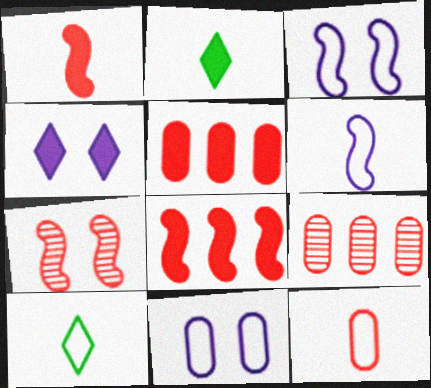[[2, 3, 9], 
[6, 10, 12]]